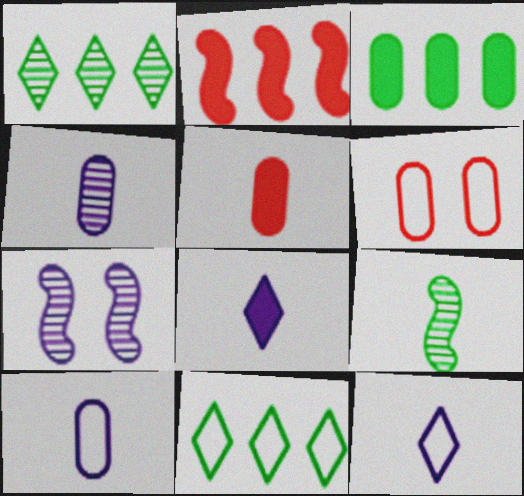[[3, 4, 6], 
[5, 7, 11], 
[5, 9, 12]]